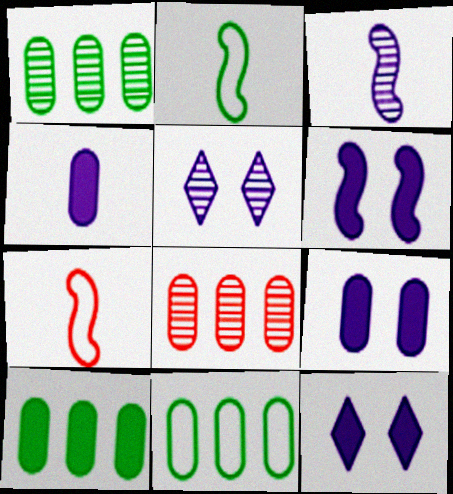[[1, 7, 12], 
[1, 10, 11], 
[2, 8, 12], 
[5, 7, 10], 
[6, 9, 12]]